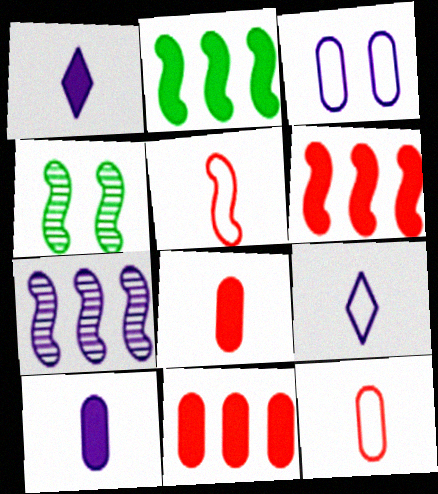[[1, 3, 7], 
[4, 9, 11]]